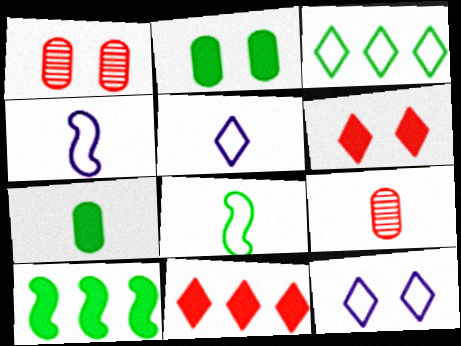[[1, 5, 10], 
[9, 10, 12]]